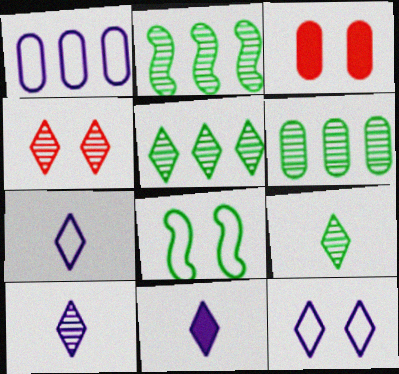[[2, 3, 7], 
[2, 5, 6], 
[4, 5, 10], 
[7, 10, 11]]